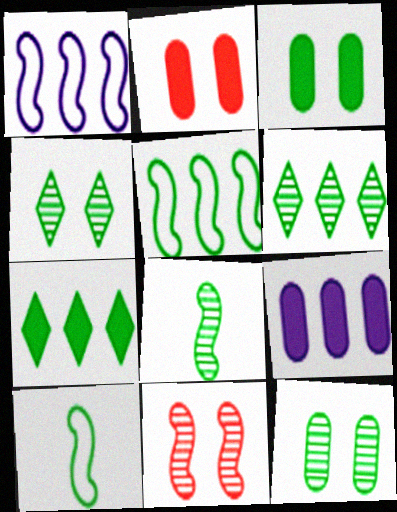[[3, 6, 10], 
[6, 8, 12], 
[7, 10, 12]]